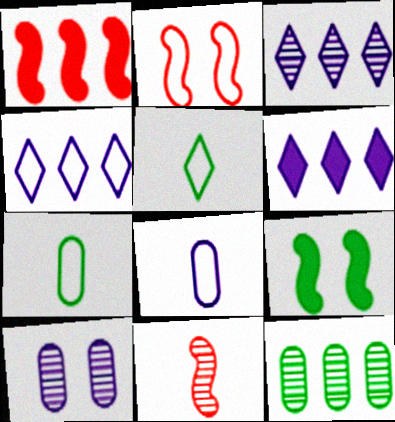[[1, 2, 11], 
[1, 4, 12], 
[1, 5, 10], 
[2, 4, 7], 
[3, 4, 6], 
[5, 9, 12]]